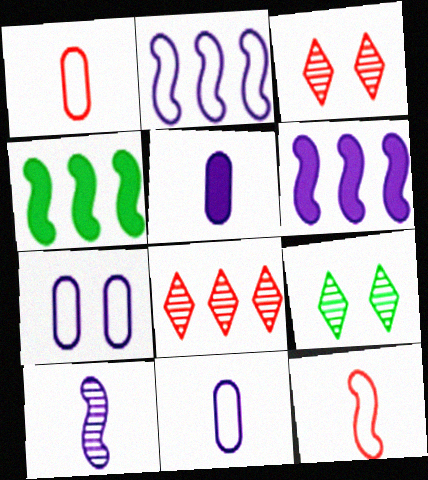[[1, 6, 9], 
[3, 4, 11]]